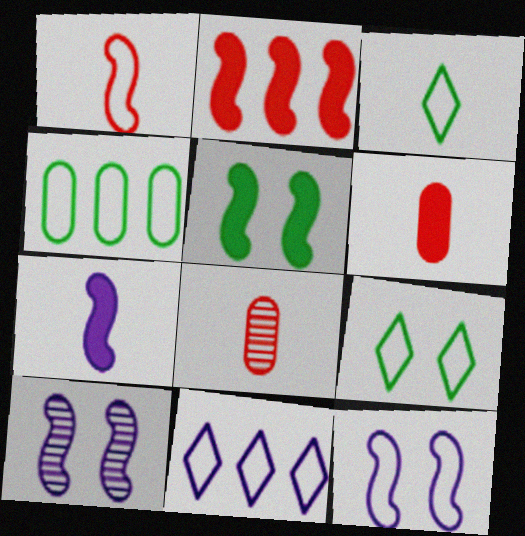[[2, 5, 7], 
[3, 7, 8], 
[5, 8, 11]]